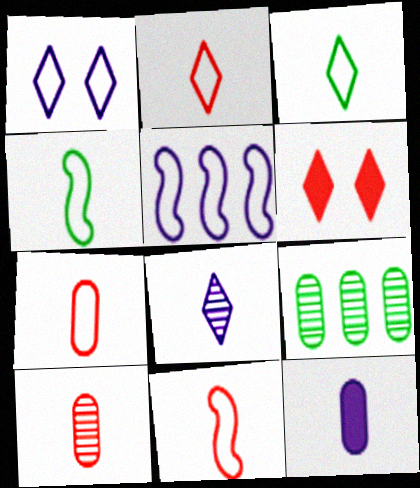[[2, 7, 11]]